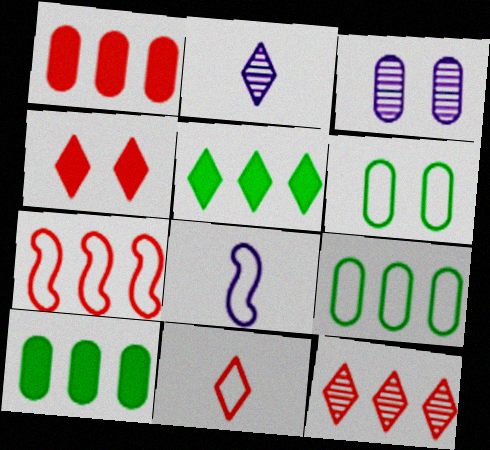[[1, 7, 12], 
[4, 11, 12]]